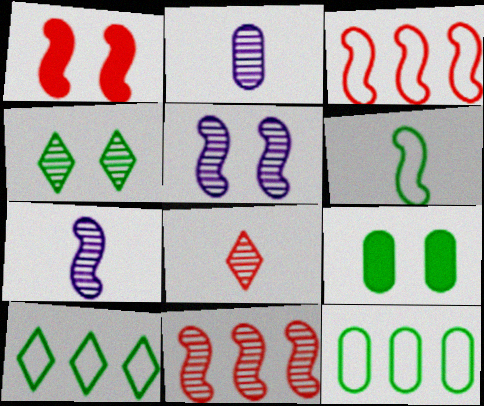[[1, 2, 10], 
[2, 4, 11]]